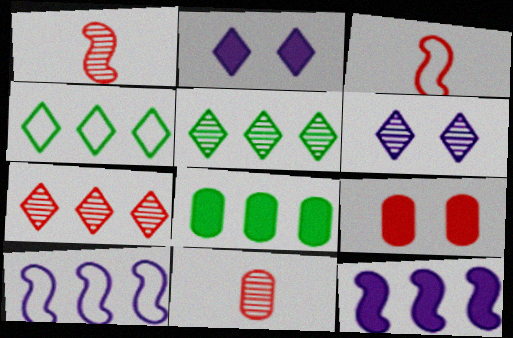[[3, 6, 8], 
[3, 7, 9], 
[7, 8, 10]]